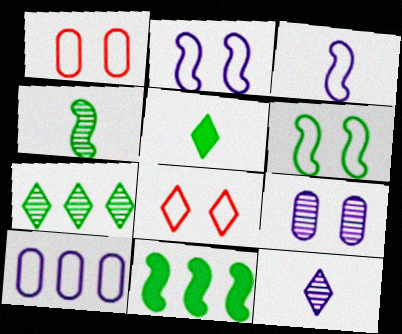[[1, 11, 12], 
[4, 6, 11]]